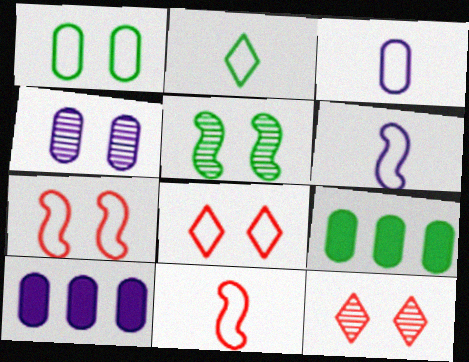[[2, 3, 11], 
[2, 5, 9], 
[3, 4, 10], 
[4, 5, 12], 
[6, 9, 12]]